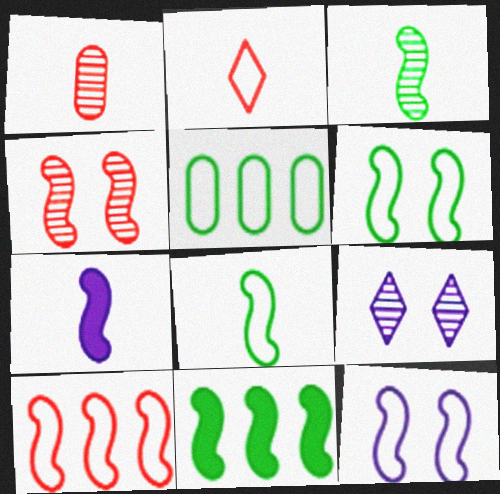[[2, 5, 12], 
[3, 6, 11], 
[8, 10, 12]]